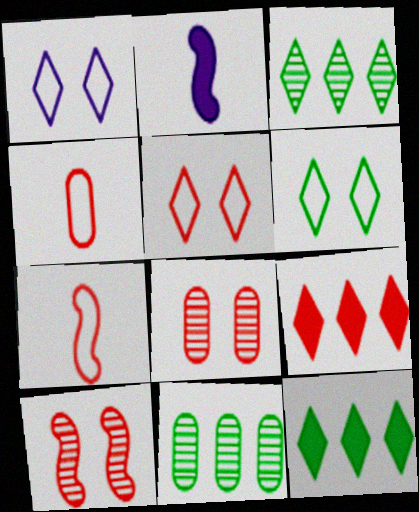[[1, 5, 6], 
[2, 5, 11], 
[4, 9, 10], 
[7, 8, 9]]